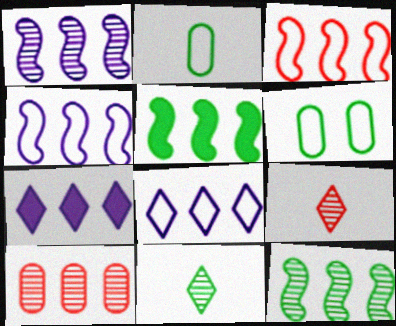[[1, 3, 5], 
[5, 6, 11], 
[5, 8, 10]]